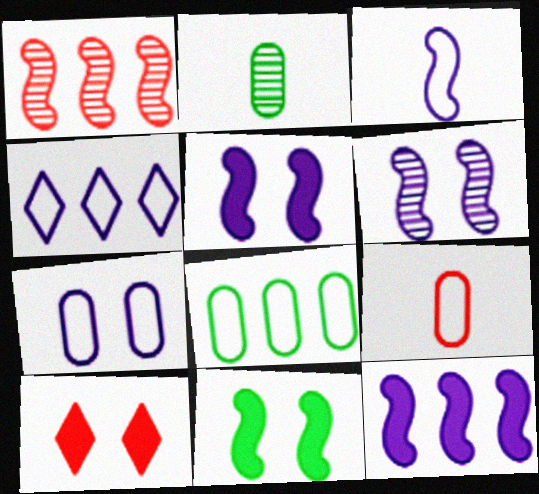[[1, 3, 11], 
[1, 9, 10], 
[3, 4, 7], 
[3, 6, 12], 
[7, 8, 9]]